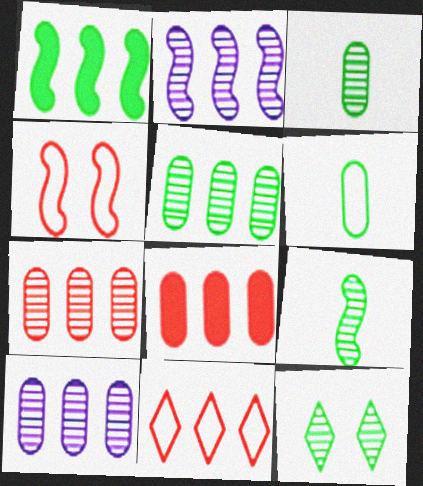[[1, 6, 12], 
[1, 10, 11], 
[5, 7, 10], 
[5, 9, 12]]